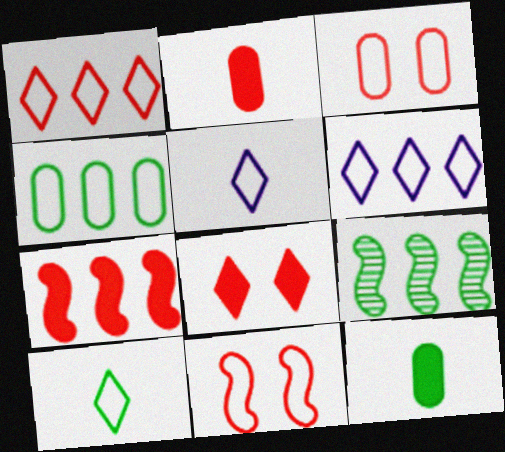[[2, 7, 8], 
[4, 5, 11]]